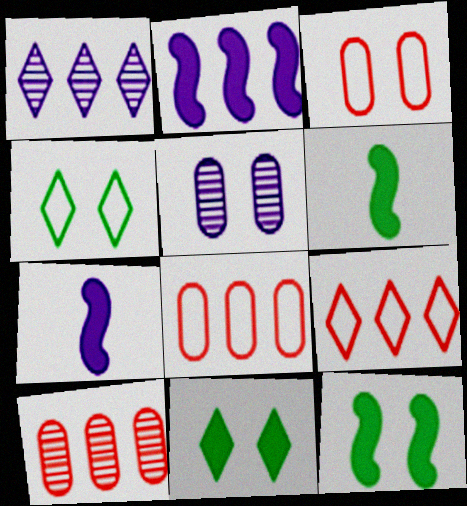[[1, 3, 6], 
[4, 7, 10], 
[5, 6, 9]]